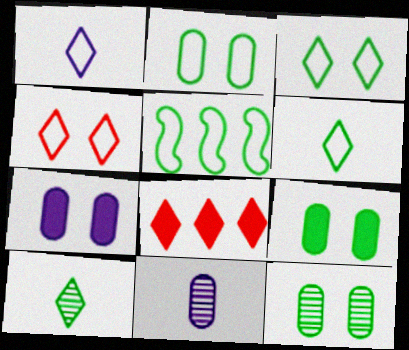[[2, 5, 6], 
[2, 9, 12], 
[5, 9, 10]]